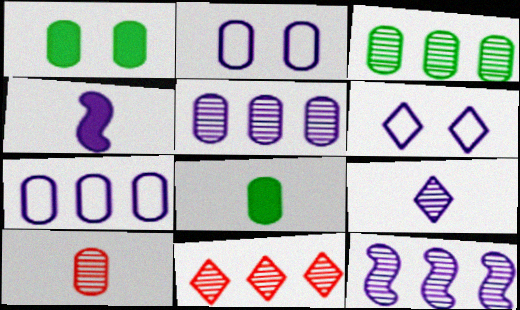[[1, 7, 10], 
[3, 11, 12], 
[4, 5, 6]]